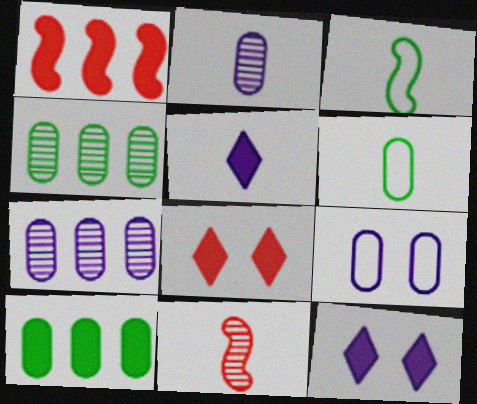[[3, 7, 8], 
[5, 6, 11]]